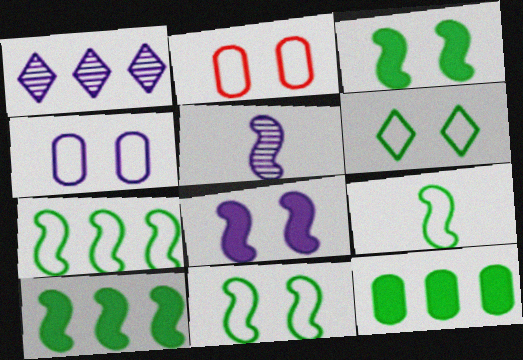[[7, 9, 11]]